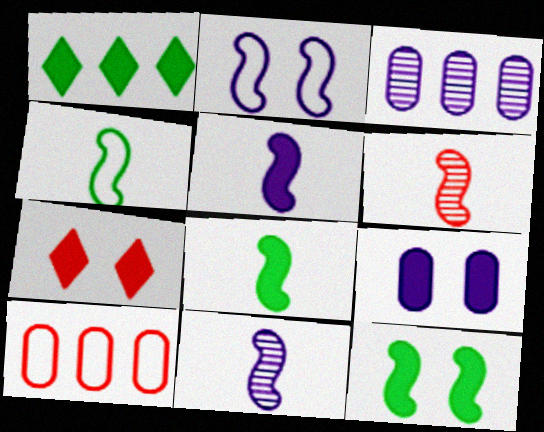[[3, 4, 7], 
[4, 5, 6], 
[6, 7, 10], 
[7, 9, 12]]